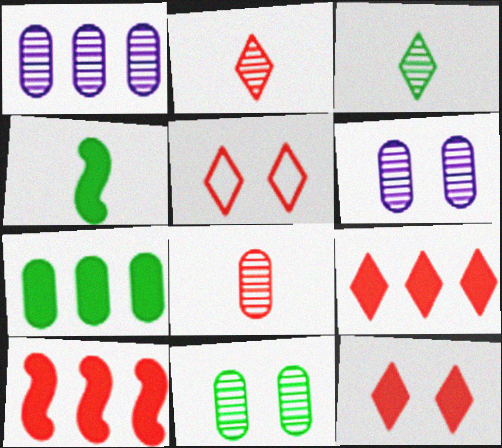[[1, 4, 5], 
[1, 8, 11], 
[2, 5, 9], 
[5, 8, 10]]